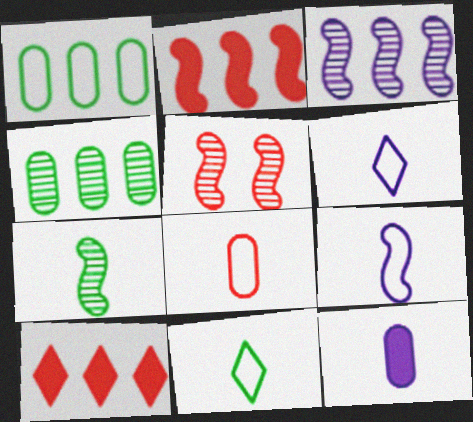[[1, 3, 10], 
[3, 5, 7], 
[5, 8, 10], 
[8, 9, 11]]